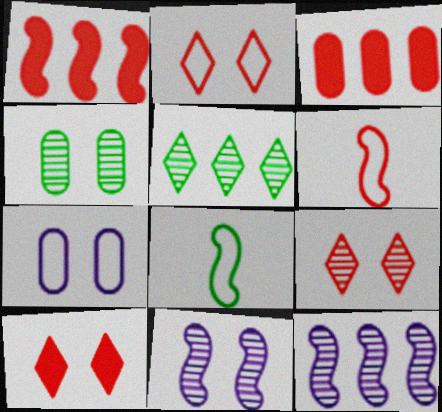[[1, 8, 11], 
[2, 9, 10], 
[3, 6, 9], 
[4, 9, 11]]